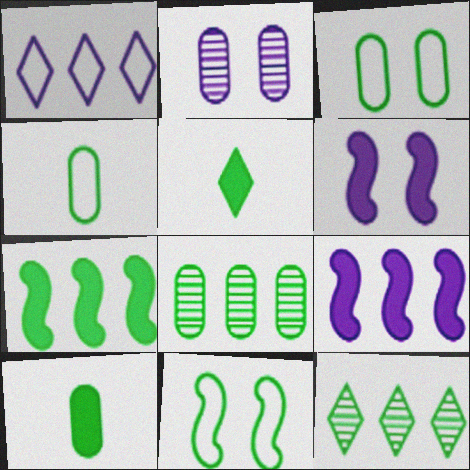[[3, 8, 10], 
[5, 8, 11], 
[10, 11, 12]]